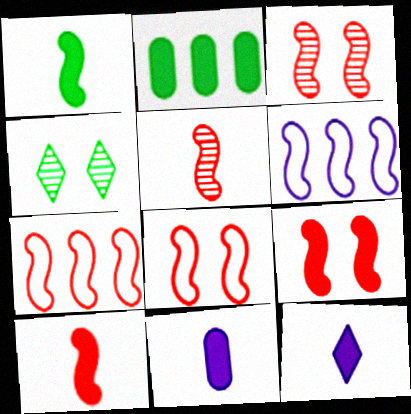[[1, 3, 6], 
[2, 9, 12], 
[3, 7, 10], 
[3, 8, 9], 
[4, 7, 11], 
[5, 7, 9]]